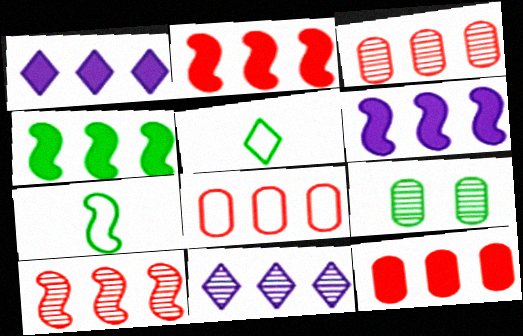[[1, 4, 12], 
[2, 4, 6], 
[3, 8, 12], 
[4, 5, 9], 
[4, 8, 11]]